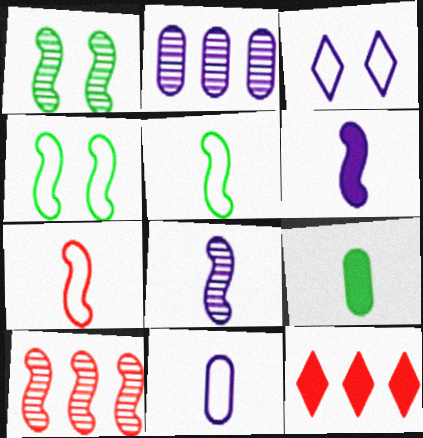[[1, 8, 10], 
[1, 11, 12], 
[2, 3, 6], 
[3, 9, 10], 
[4, 6, 10]]